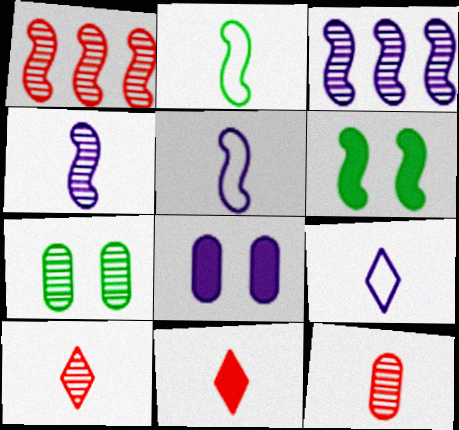[[1, 5, 6], 
[3, 7, 10], 
[3, 8, 9]]